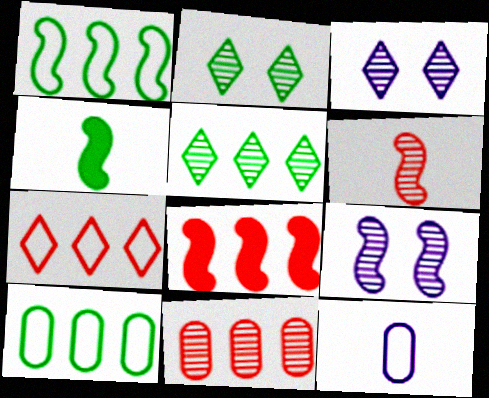[[2, 4, 10], 
[2, 8, 12], 
[7, 8, 11]]